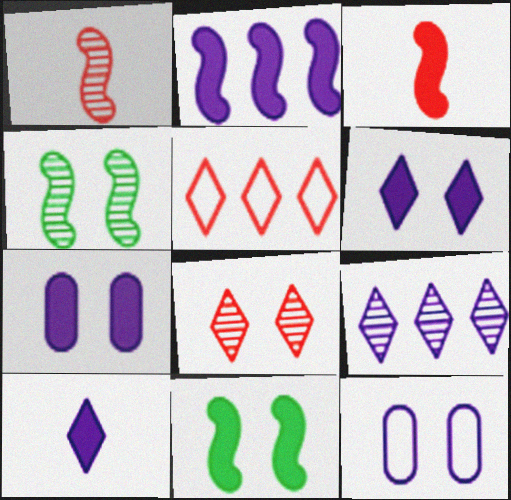[[2, 3, 11], 
[2, 7, 10], 
[8, 11, 12]]